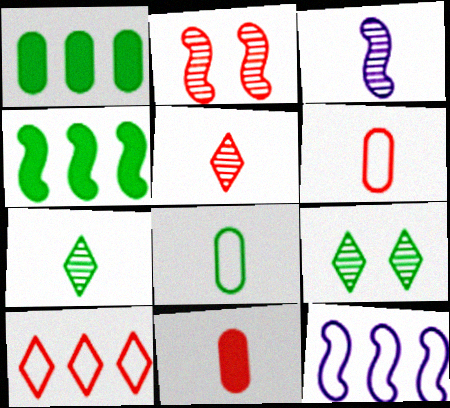[[2, 10, 11], 
[4, 8, 9], 
[9, 11, 12]]